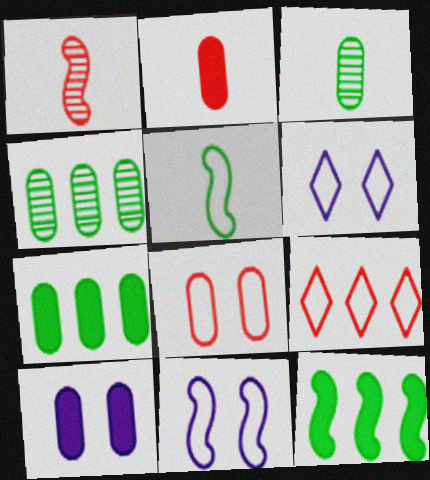[[1, 6, 7], 
[1, 11, 12], 
[2, 7, 10]]